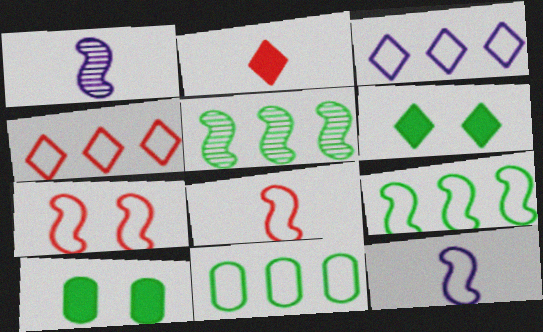[[1, 4, 10], 
[7, 9, 12]]